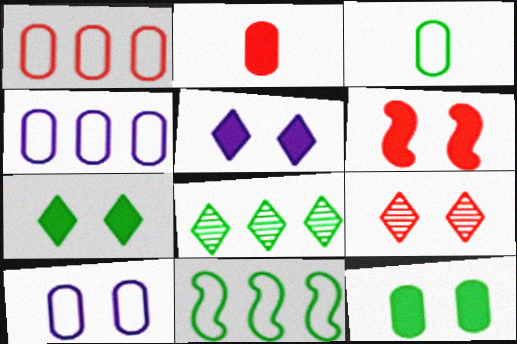[[1, 3, 10], 
[5, 6, 12]]